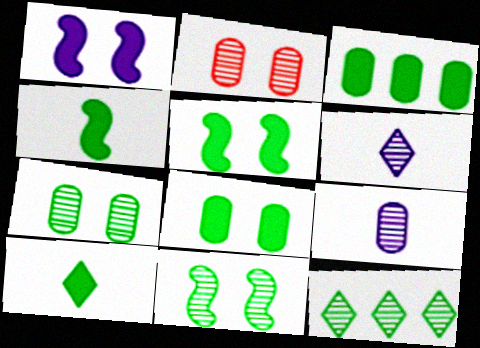[[3, 5, 10]]